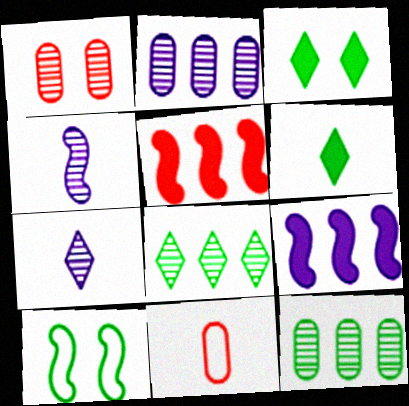[[1, 4, 8], 
[4, 5, 10], 
[4, 6, 11], 
[6, 10, 12]]